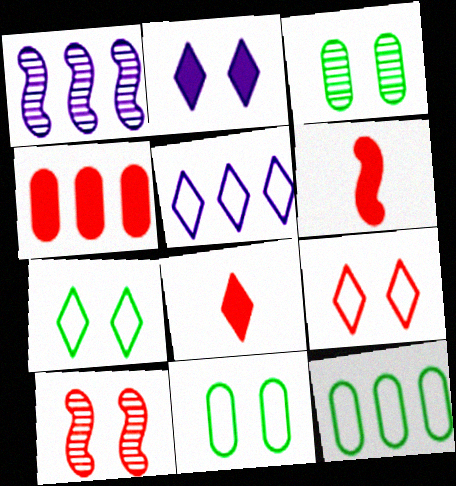[[1, 8, 11], 
[2, 10, 11], 
[3, 5, 6]]